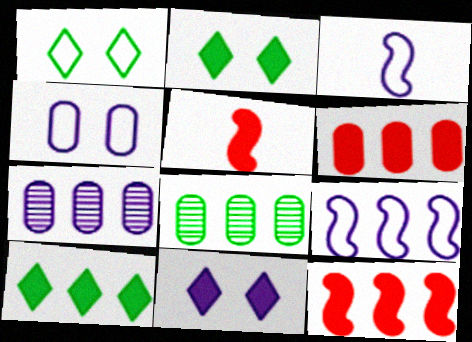[[1, 5, 7], 
[3, 7, 11]]